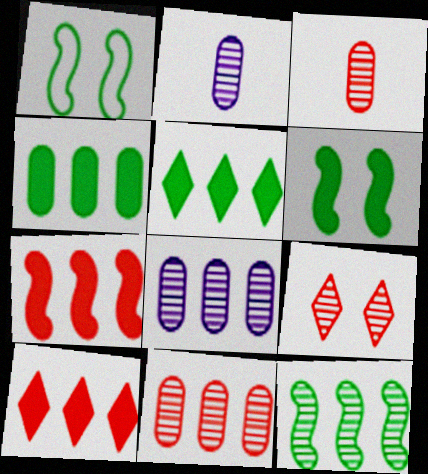[[1, 2, 10], 
[2, 9, 12]]